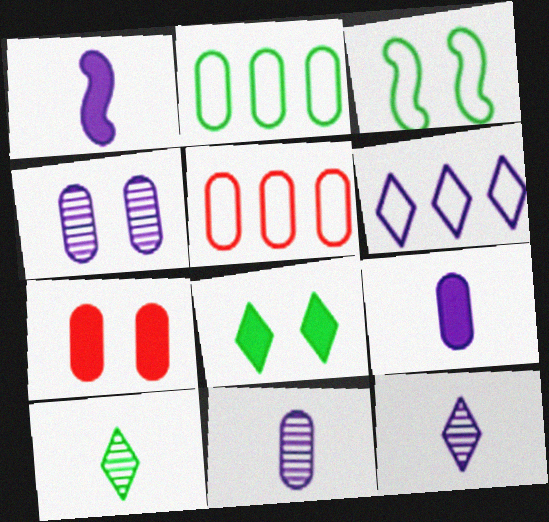[[1, 4, 6], 
[2, 7, 11]]